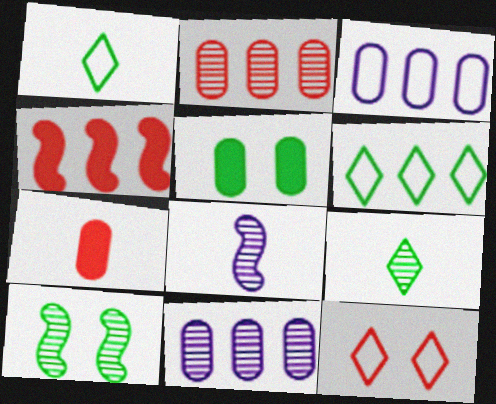[[1, 7, 8], 
[4, 6, 11]]